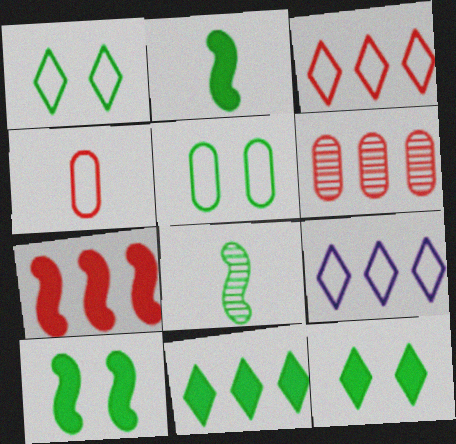[[3, 6, 7], 
[5, 8, 11]]